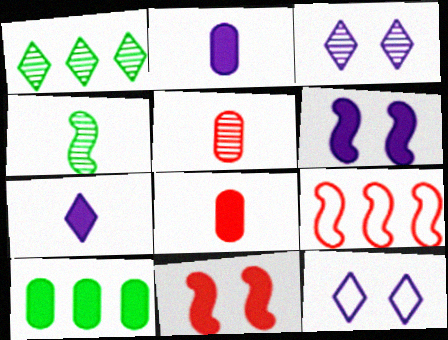[[4, 6, 9], 
[7, 10, 11]]